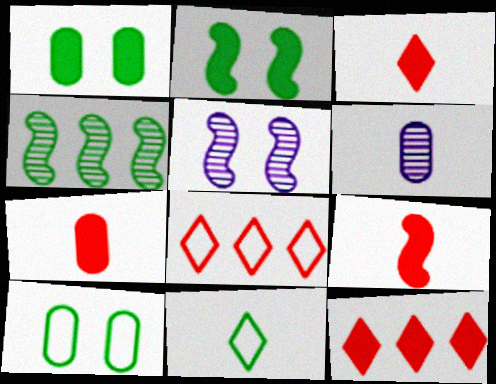[[1, 4, 11], 
[2, 6, 8], 
[3, 7, 9], 
[6, 9, 11]]